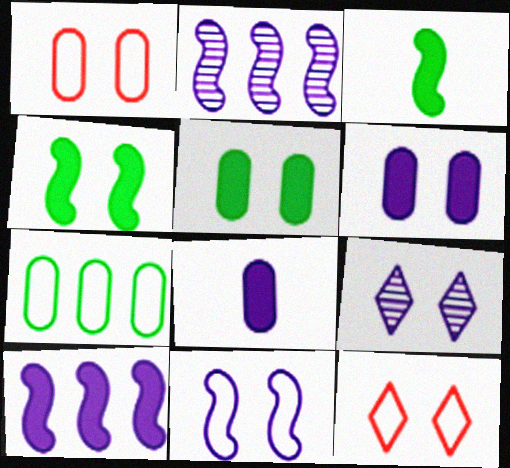[[1, 4, 9], 
[6, 9, 11]]